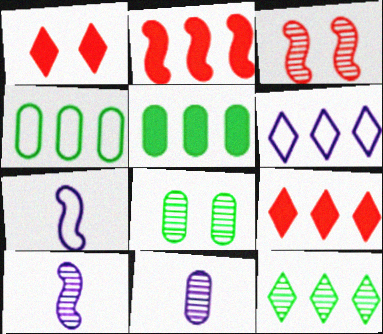[[1, 4, 10], 
[3, 11, 12], 
[6, 9, 12], 
[7, 8, 9]]